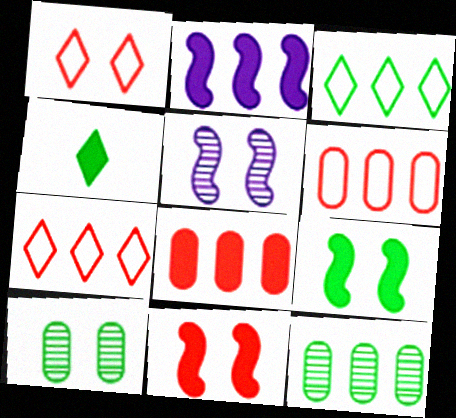[[2, 7, 12], 
[4, 5, 6]]